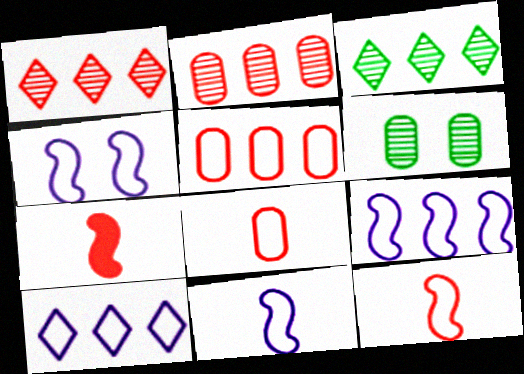[[4, 9, 11], 
[6, 7, 10]]